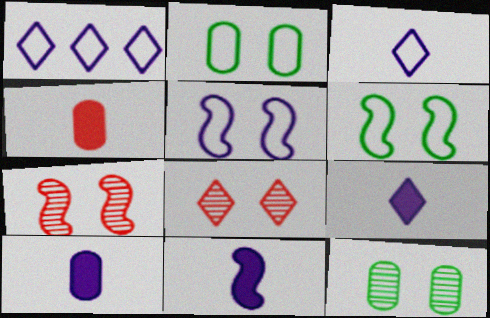[[9, 10, 11]]